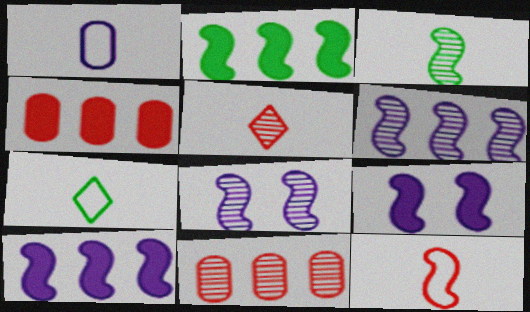[[1, 7, 12], 
[2, 8, 12], 
[4, 7, 8], 
[7, 9, 11]]